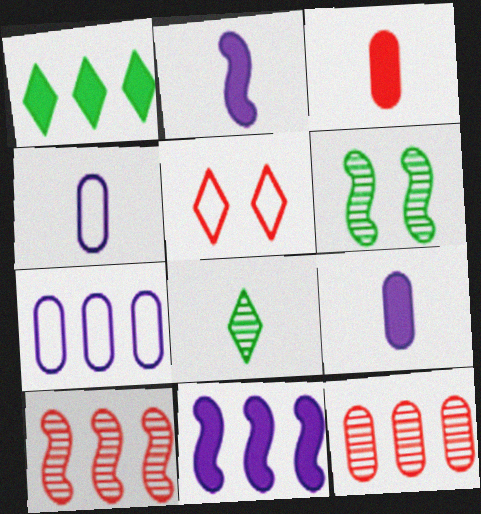[[1, 7, 10], 
[3, 5, 10]]